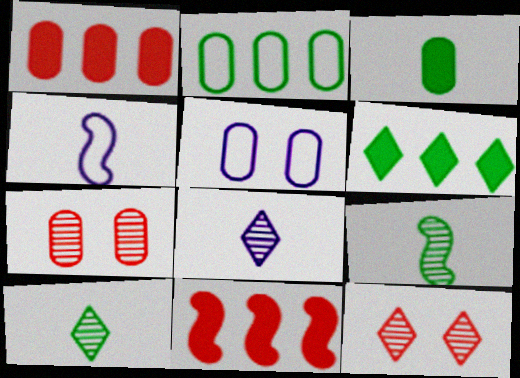[[4, 6, 7], 
[5, 10, 11]]